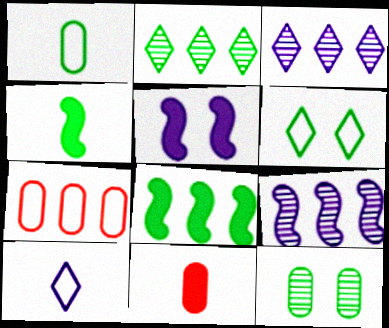[[3, 7, 8], 
[6, 9, 11]]